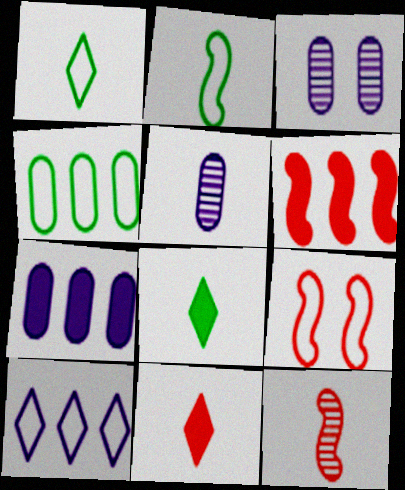[[1, 3, 6], 
[2, 5, 11], 
[6, 9, 12]]